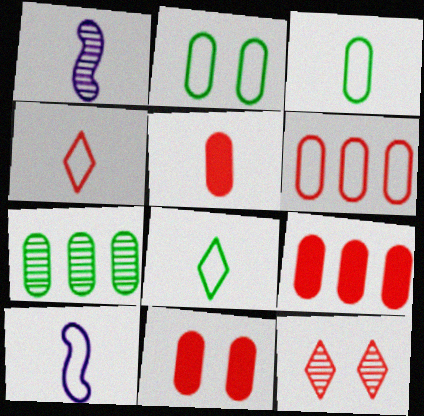[[1, 5, 8], 
[1, 7, 12], 
[3, 4, 10], 
[5, 9, 11]]